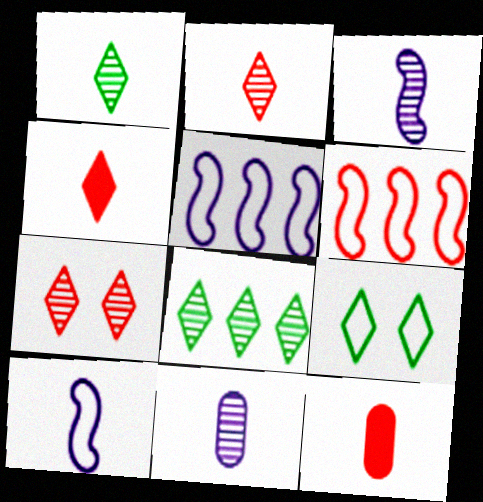[[1, 10, 12], 
[6, 7, 12]]